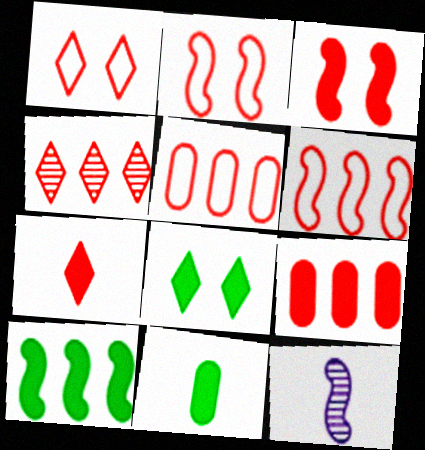[[1, 4, 7], 
[2, 10, 12], 
[3, 7, 9], 
[4, 6, 9], 
[5, 8, 12], 
[8, 10, 11]]